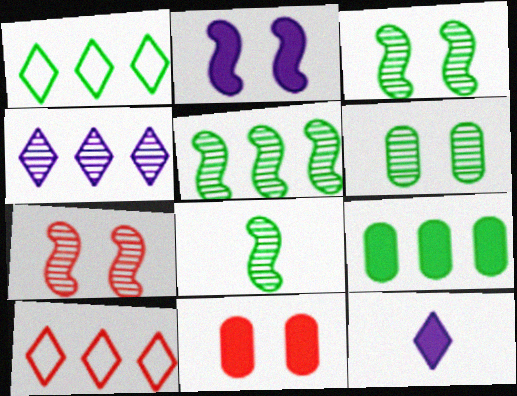[[1, 5, 9], 
[3, 5, 8]]